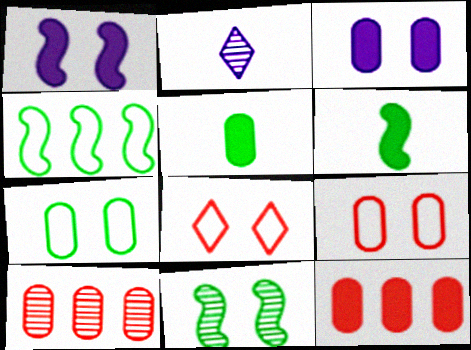[[2, 10, 11], 
[3, 5, 12], 
[3, 8, 11], 
[4, 6, 11]]